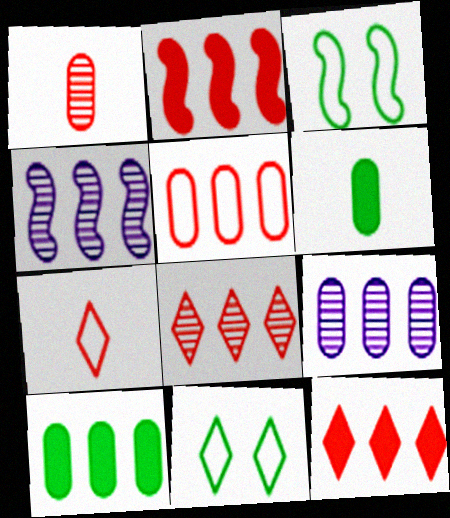[[2, 5, 8], 
[5, 9, 10]]